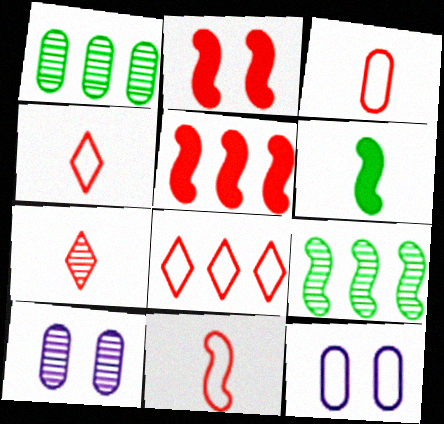[[3, 4, 11], 
[6, 8, 10], 
[7, 9, 10]]